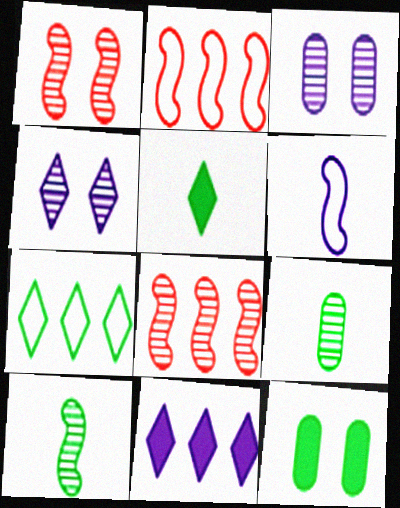[[2, 3, 5], 
[3, 6, 11], 
[4, 8, 9], 
[7, 10, 12]]